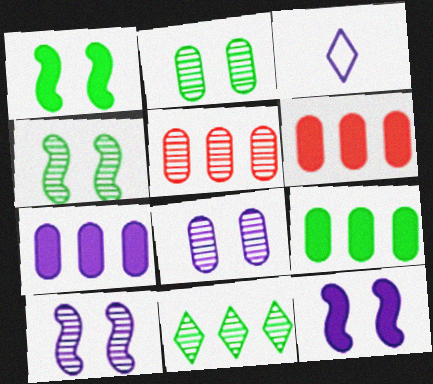[[1, 3, 5], 
[3, 4, 6], 
[3, 7, 10], 
[6, 7, 9]]